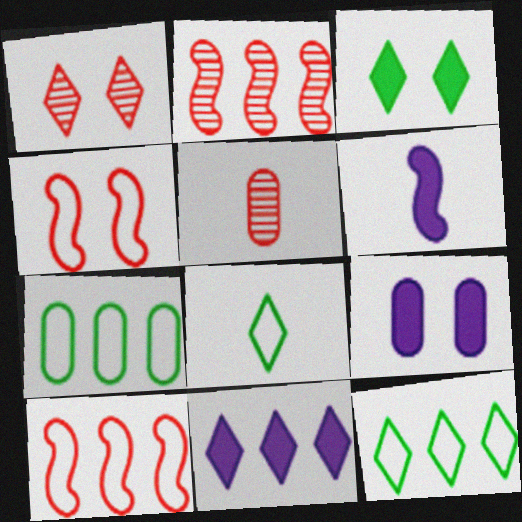[[1, 2, 5], 
[1, 6, 7], 
[1, 8, 11], 
[2, 7, 11], 
[2, 8, 9], 
[5, 6, 8], 
[5, 7, 9], 
[6, 9, 11]]